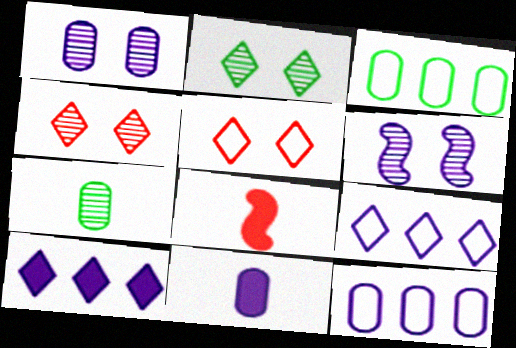[[1, 11, 12], 
[2, 8, 12], 
[6, 9, 11]]